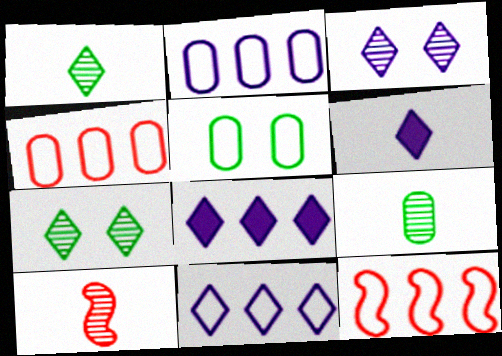[[3, 6, 11], 
[5, 8, 10]]